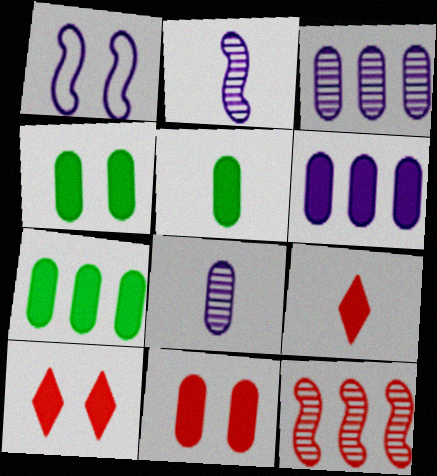[[4, 5, 7], 
[5, 6, 11]]